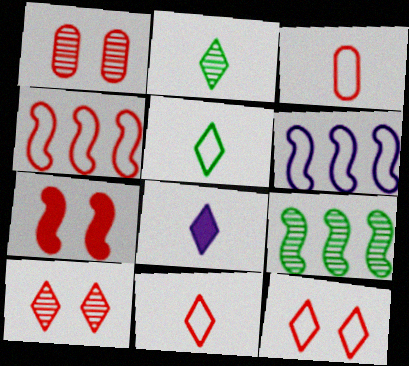[[1, 7, 12], 
[2, 8, 11], 
[3, 4, 12]]